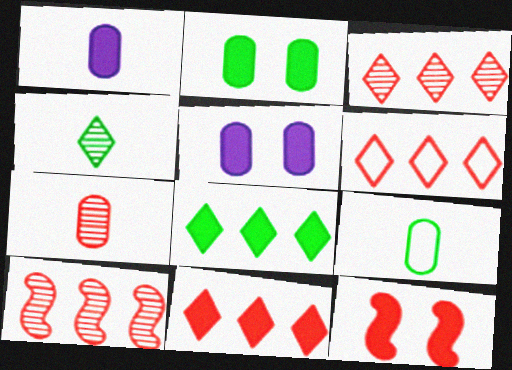[[1, 7, 9], 
[1, 8, 12], 
[3, 6, 11], 
[6, 7, 12]]